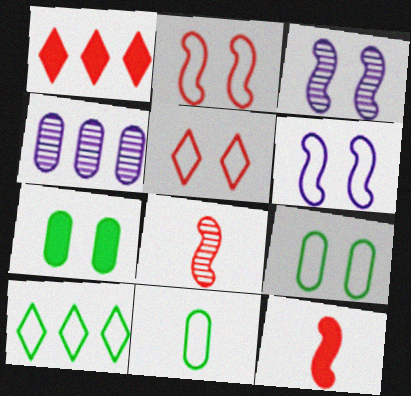[[1, 3, 11], 
[3, 5, 7], 
[5, 6, 9]]